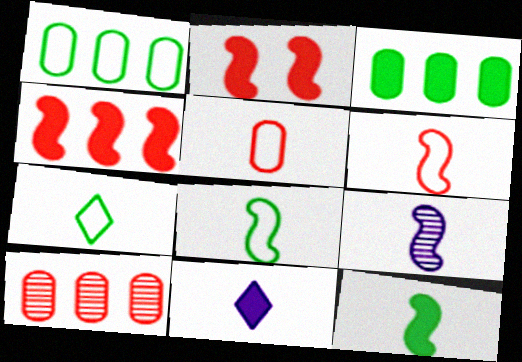[[2, 3, 11], 
[6, 9, 12]]